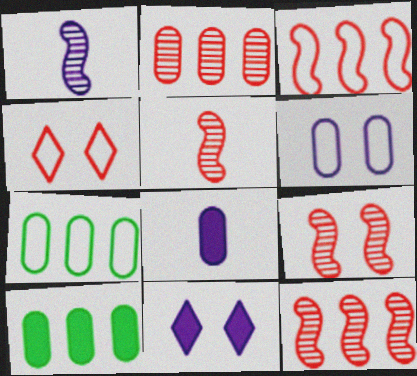[[1, 4, 10], 
[5, 7, 11], 
[5, 9, 12]]